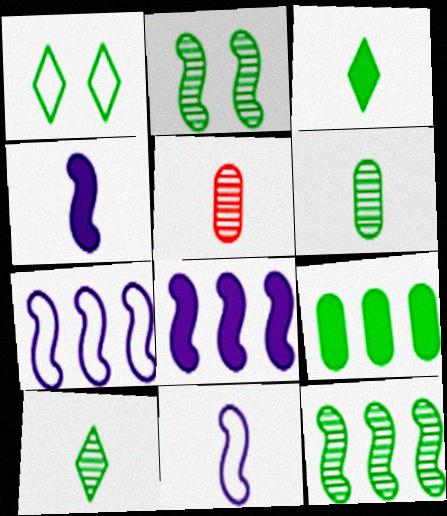[[1, 5, 8], 
[3, 5, 11]]